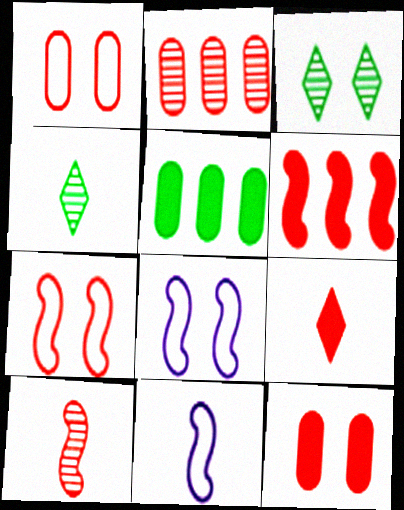[[2, 7, 9], 
[3, 8, 12], 
[6, 7, 10], 
[6, 9, 12]]